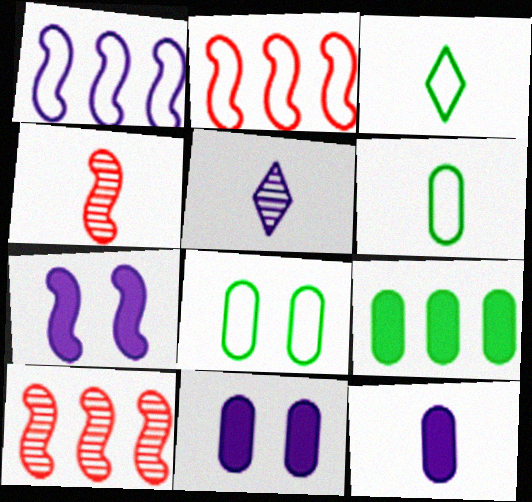[[1, 5, 11], 
[3, 4, 12], 
[3, 10, 11]]